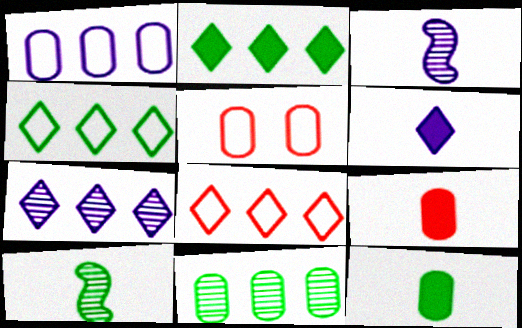[[2, 3, 5], 
[2, 7, 8]]